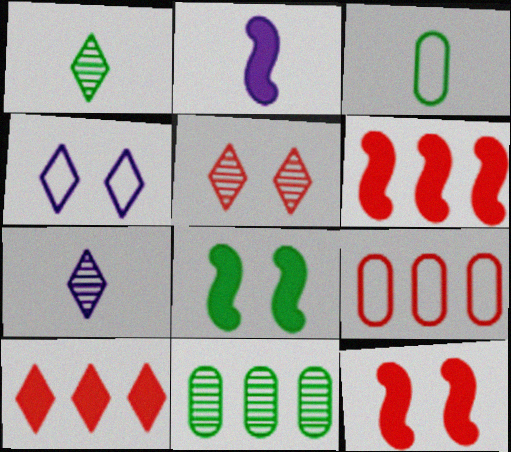[[1, 4, 10], 
[2, 6, 8], 
[7, 8, 9]]